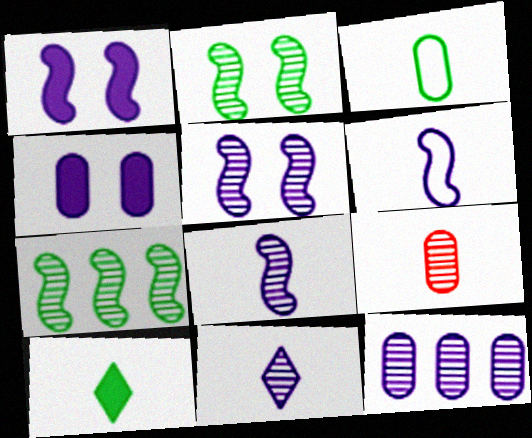[[5, 11, 12], 
[6, 9, 10]]